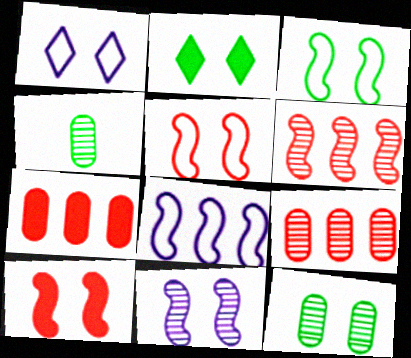[[1, 10, 12], 
[2, 3, 12], 
[3, 10, 11]]